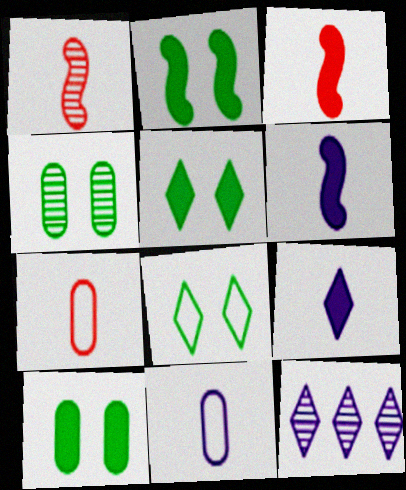[[1, 4, 12], 
[2, 4, 8], 
[2, 5, 10], 
[2, 7, 12]]